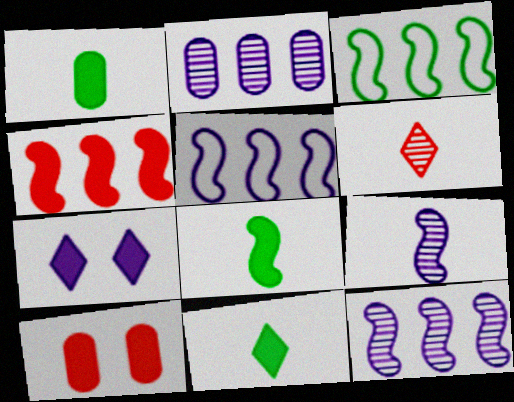[[1, 4, 7], 
[1, 8, 11], 
[3, 4, 12]]